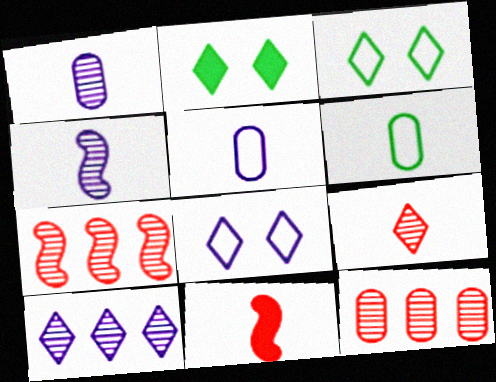[[2, 5, 7]]